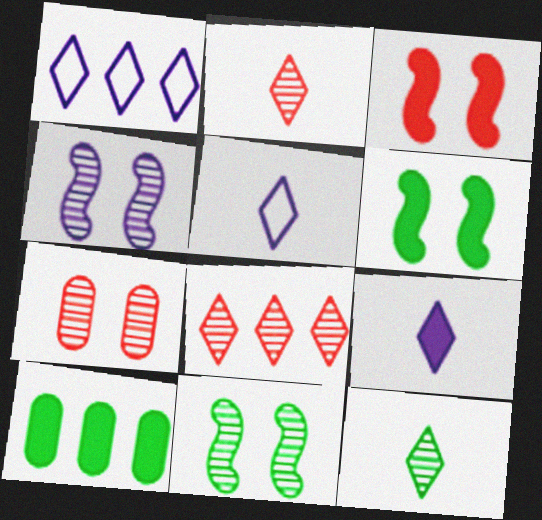[[3, 9, 10]]